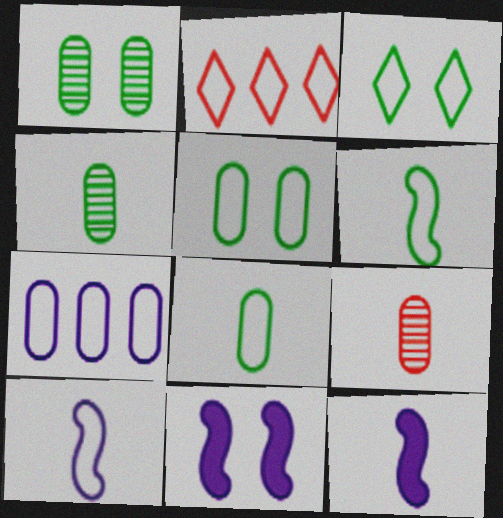[[1, 2, 12], 
[2, 4, 11], 
[2, 5, 10]]